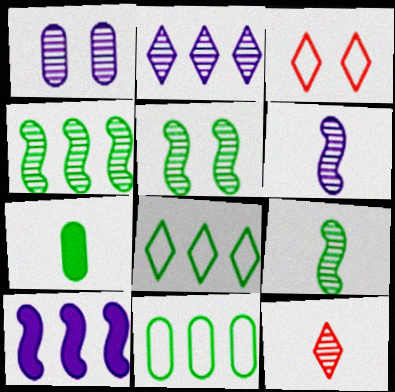[[1, 2, 6], 
[1, 4, 12], 
[4, 5, 9], 
[5, 7, 8]]